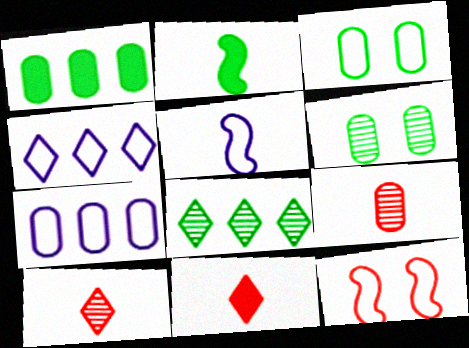[[2, 3, 8]]